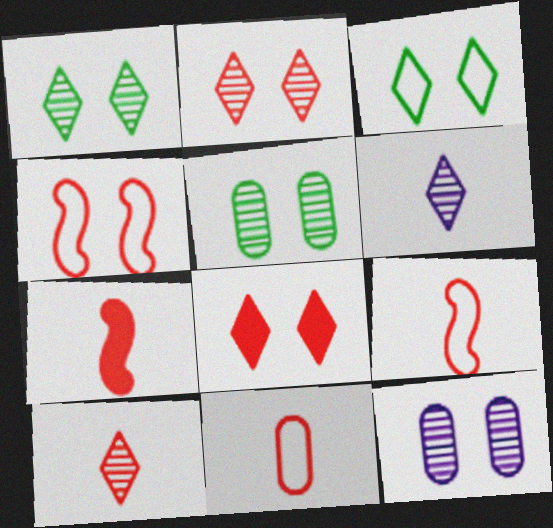[[7, 10, 11]]